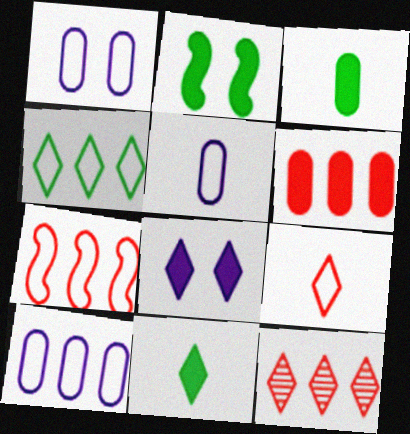[[1, 5, 10], 
[2, 5, 12], 
[4, 7, 10], 
[6, 7, 12]]